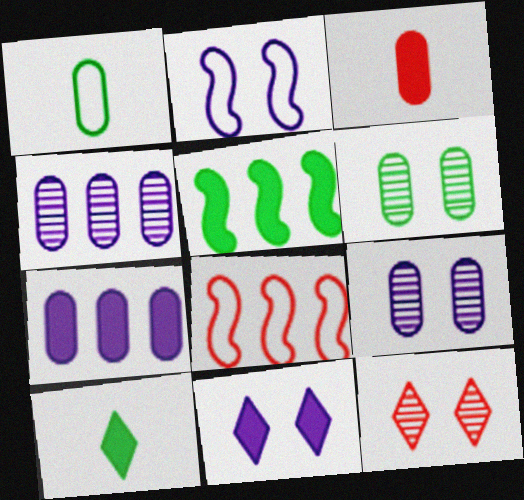[[2, 9, 11], 
[3, 5, 11], 
[3, 8, 12], 
[8, 9, 10]]